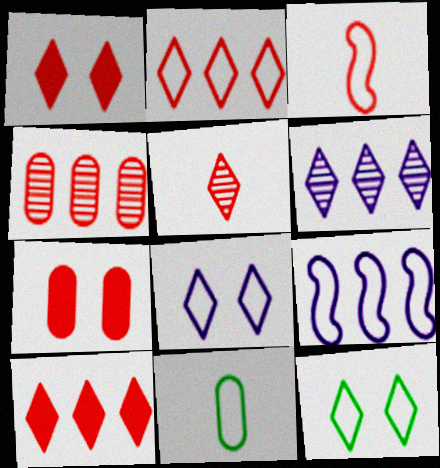[[1, 2, 5], 
[1, 3, 4]]